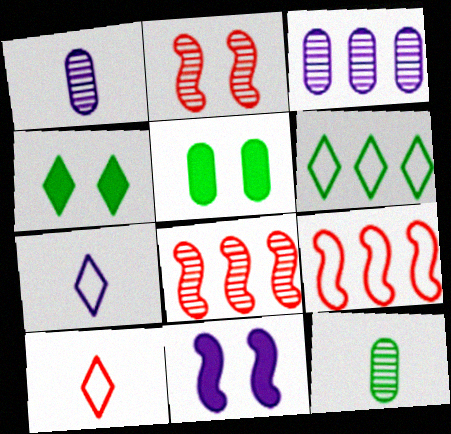[[1, 4, 9], 
[3, 7, 11], 
[5, 7, 8]]